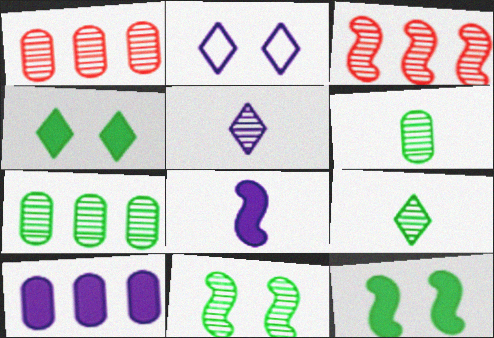[[1, 5, 11], 
[7, 9, 11]]